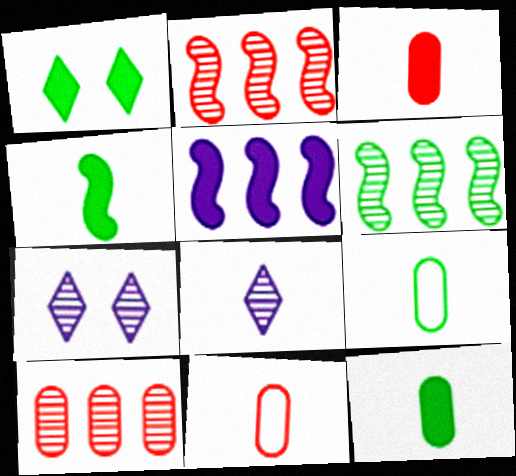[[1, 3, 5], 
[1, 6, 9], 
[4, 8, 11]]